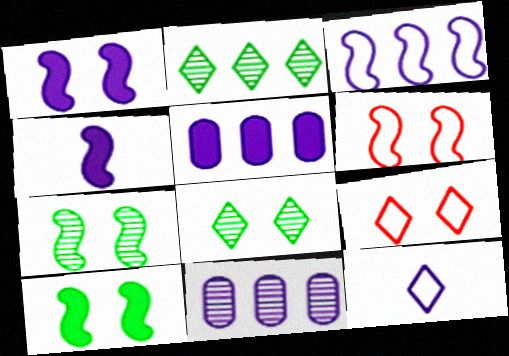[[1, 6, 7], 
[1, 11, 12]]